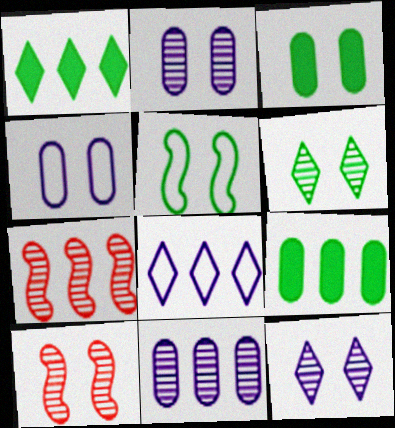[[2, 6, 10], 
[3, 5, 6], 
[7, 8, 9]]